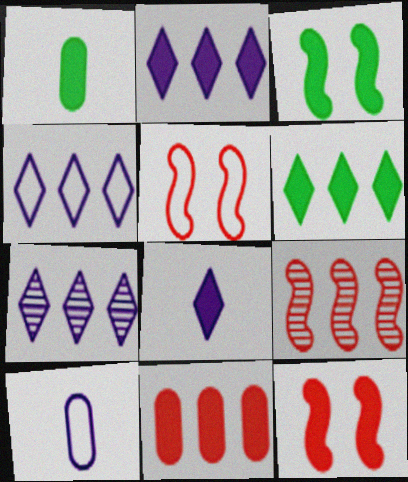[[1, 2, 12], 
[1, 3, 6], 
[1, 5, 7], 
[2, 4, 7], 
[3, 8, 11]]